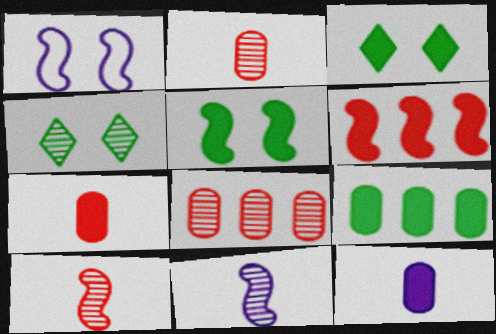[[3, 6, 12], 
[4, 8, 11]]